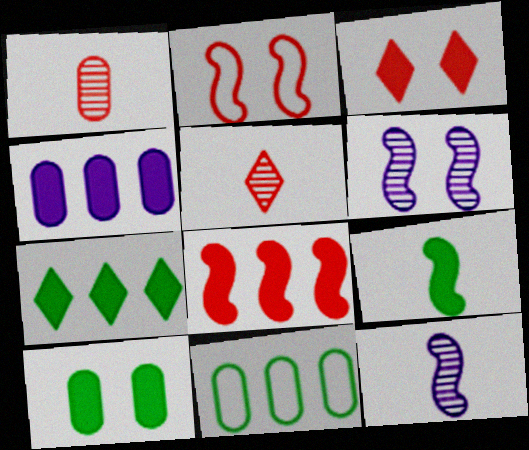[[3, 4, 9], 
[3, 11, 12], 
[4, 7, 8], 
[7, 9, 10]]